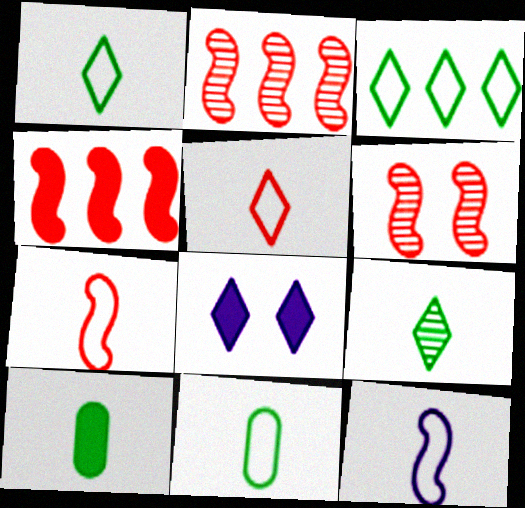[[2, 8, 11], 
[4, 6, 7], 
[4, 8, 10], 
[5, 11, 12]]